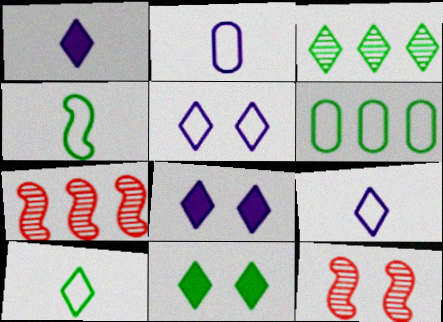[[1, 6, 12], 
[2, 7, 11], 
[3, 10, 11]]